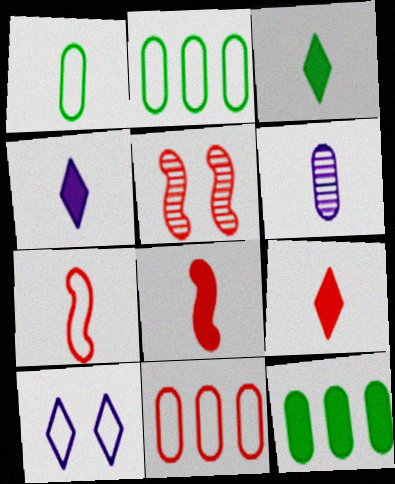[[2, 4, 5], 
[2, 7, 10], 
[3, 4, 9], 
[3, 6, 7], 
[5, 9, 11]]